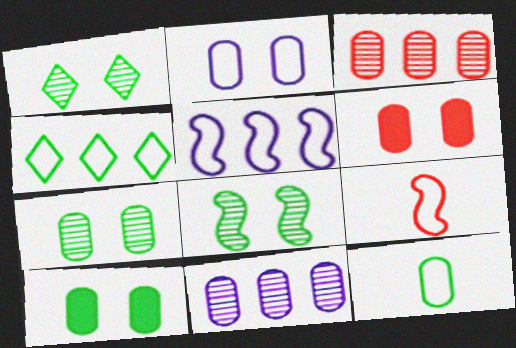[[1, 7, 8], 
[2, 4, 9], 
[2, 6, 7], 
[6, 11, 12]]